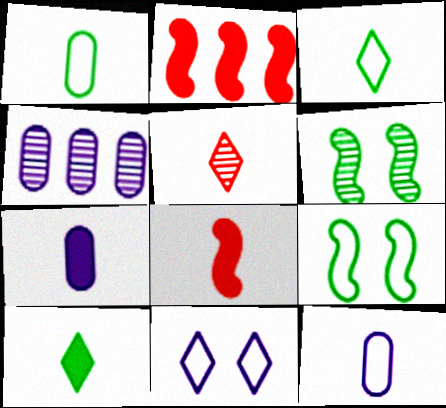[[4, 5, 6], 
[7, 8, 10]]